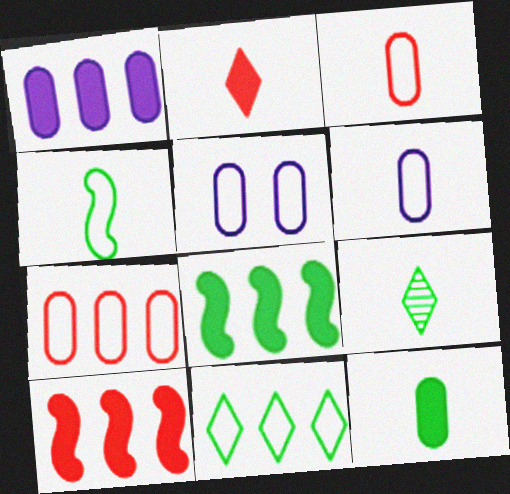[[4, 9, 12], 
[5, 9, 10]]